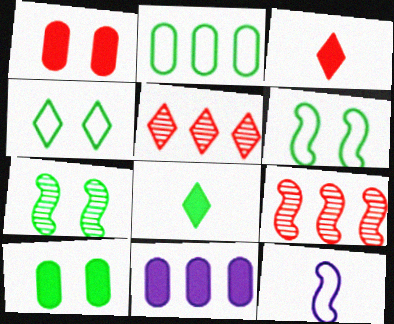[[2, 7, 8], 
[4, 7, 10], 
[5, 10, 12]]